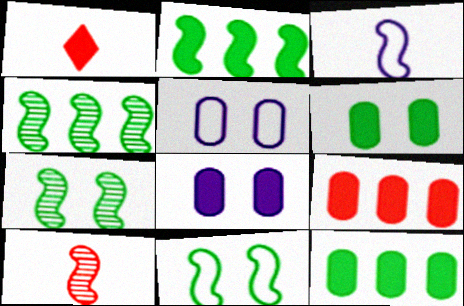[[1, 2, 8], 
[1, 4, 5]]